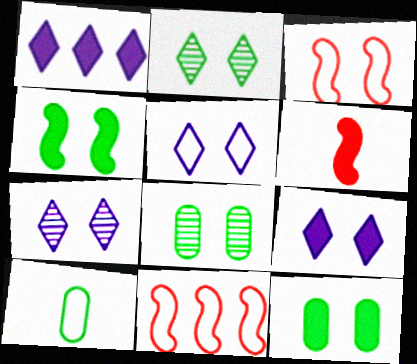[[1, 6, 12], 
[3, 7, 12], 
[3, 8, 9], 
[5, 7, 9], 
[5, 10, 11]]